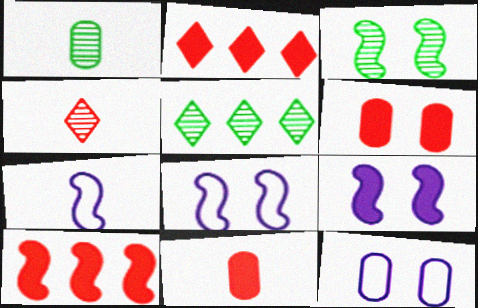[[1, 2, 8], 
[1, 3, 5], 
[3, 7, 10], 
[5, 6, 7], 
[5, 8, 11]]